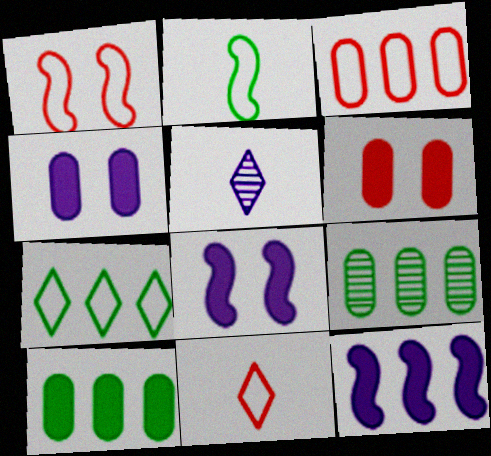[[1, 3, 11], 
[1, 5, 10], 
[8, 9, 11]]